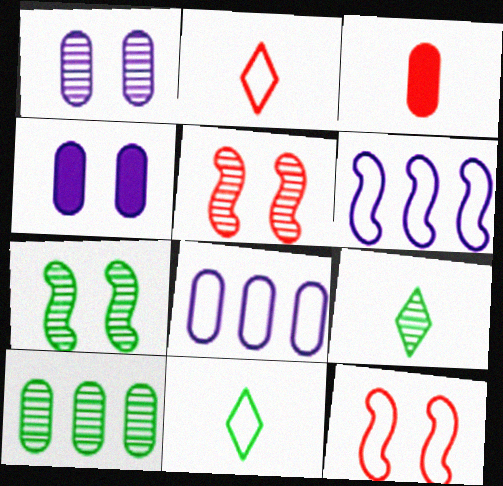[[7, 9, 10], 
[8, 11, 12]]